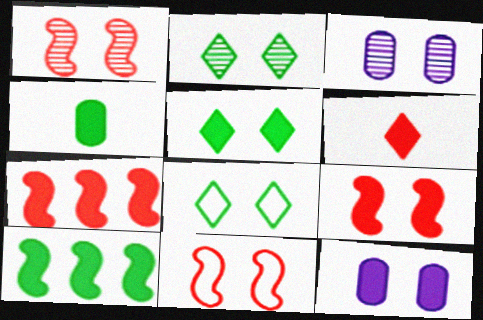[[1, 2, 3], 
[1, 8, 12], 
[1, 9, 11], 
[2, 5, 8], 
[2, 11, 12], 
[3, 5, 11], 
[3, 8, 9], 
[4, 5, 10], 
[5, 9, 12], 
[6, 10, 12]]